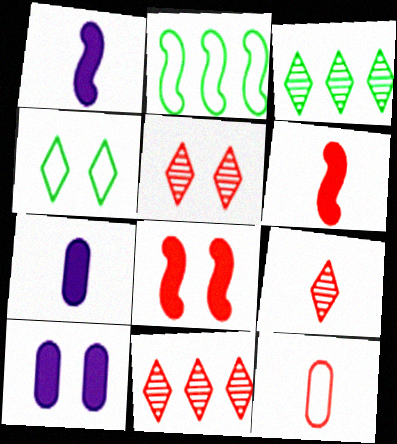[[2, 5, 7], 
[2, 9, 10], 
[5, 9, 11], 
[6, 9, 12], 
[8, 11, 12]]